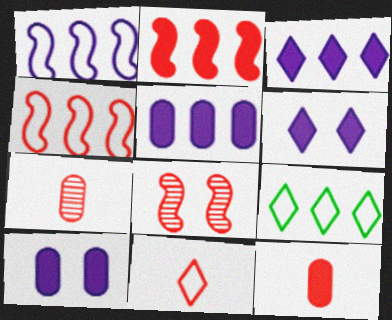[]